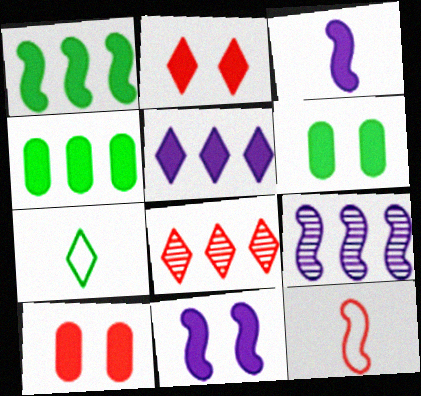[[2, 3, 4], 
[2, 6, 11], 
[7, 9, 10], 
[8, 10, 12]]